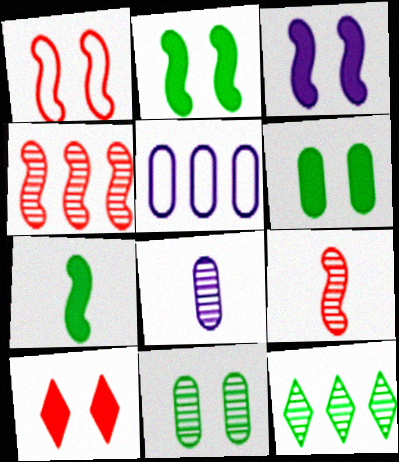[[3, 6, 10]]